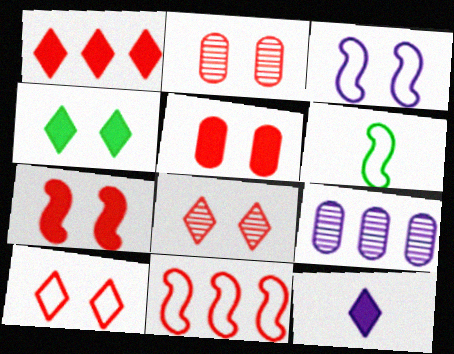[[1, 4, 12], 
[2, 3, 4], 
[2, 7, 10], 
[3, 6, 11], 
[3, 9, 12]]